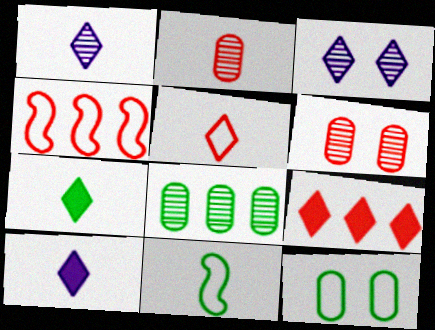[[1, 5, 7], 
[2, 10, 11]]